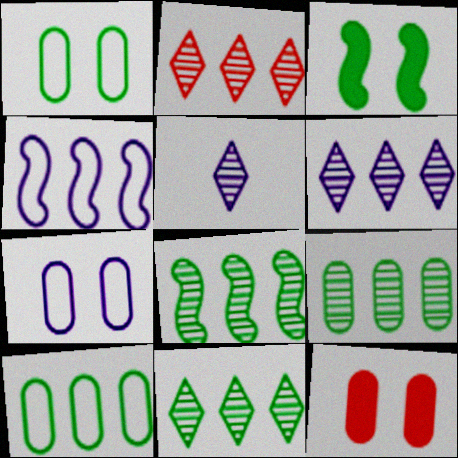[[2, 6, 11], 
[8, 9, 11]]